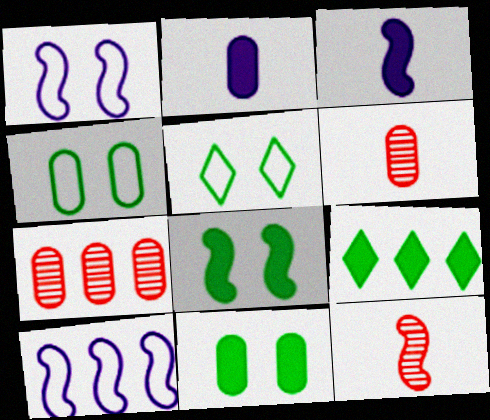[[1, 6, 9], 
[2, 4, 7], 
[3, 5, 7], 
[7, 9, 10], 
[8, 10, 12]]